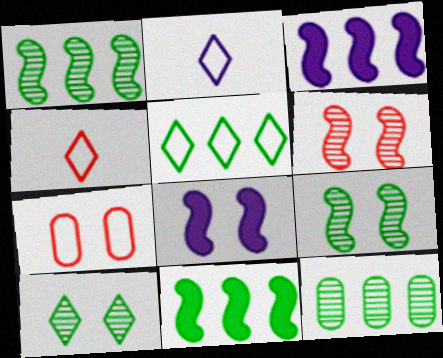[[4, 8, 12], 
[5, 11, 12], 
[7, 8, 10]]